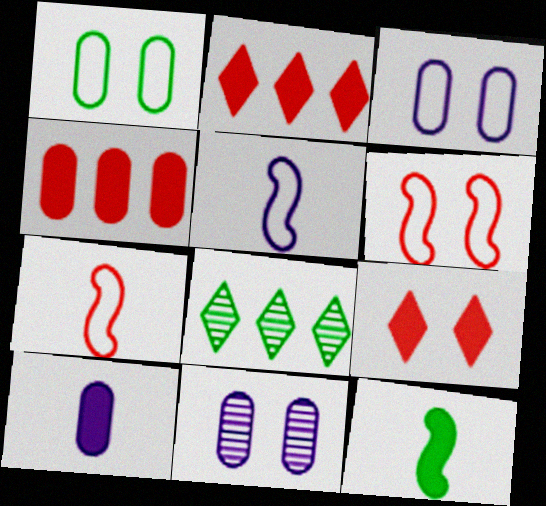[[1, 8, 12], 
[6, 8, 10]]